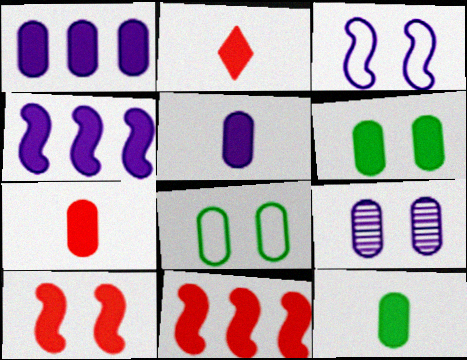[[1, 6, 7], 
[2, 4, 6], 
[5, 7, 12]]